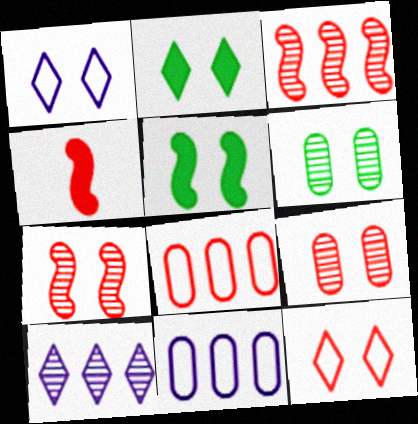[[1, 5, 9]]